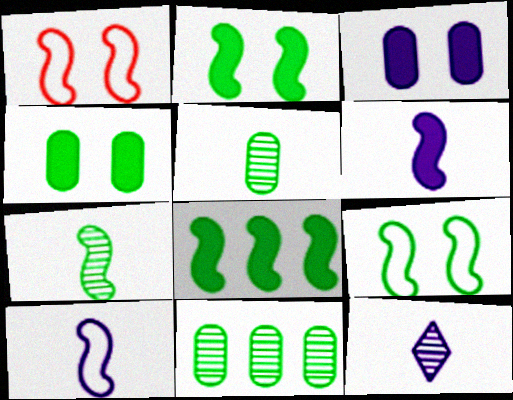[[7, 8, 9]]